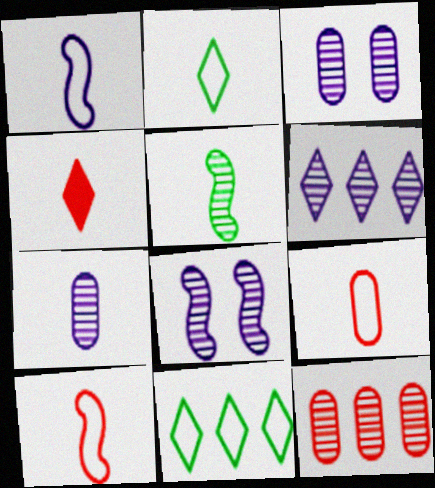[[1, 2, 9], 
[6, 7, 8]]